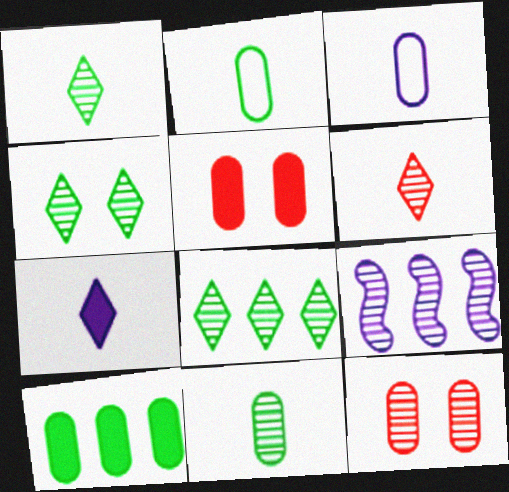[[1, 4, 8], 
[1, 9, 12], 
[3, 10, 12]]